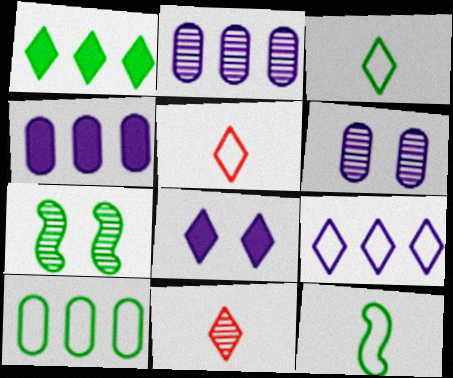[[2, 7, 11], 
[4, 5, 7]]